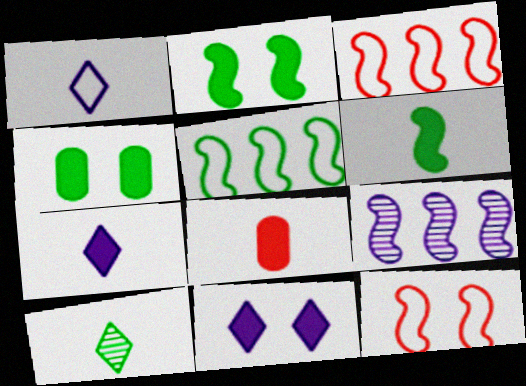[[4, 5, 10], 
[6, 7, 8], 
[6, 9, 12]]